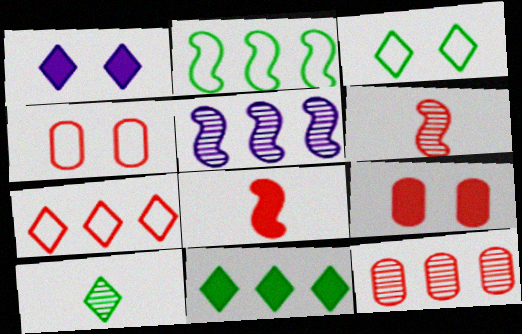[[1, 7, 10], 
[3, 10, 11], 
[6, 7, 9]]